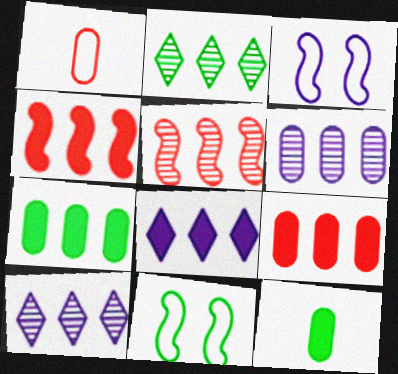[[2, 5, 6], 
[2, 11, 12], 
[4, 7, 8]]